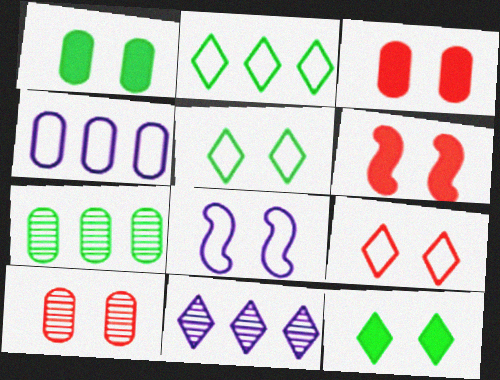[[6, 9, 10], 
[8, 10, 12]]